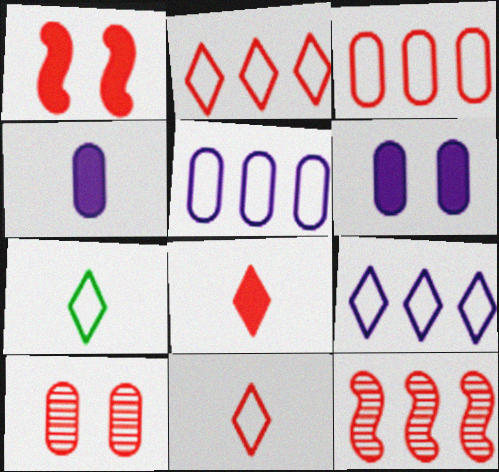[[6, 7, 12]]